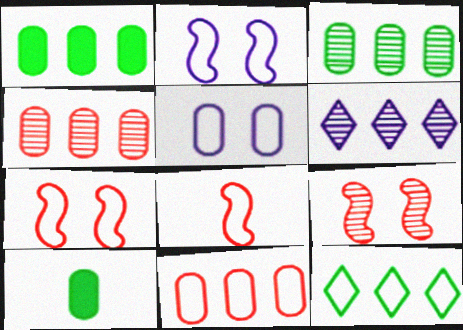[[4, 5, 10], 
[5, 8, 12], 
[6, 7, 10]]